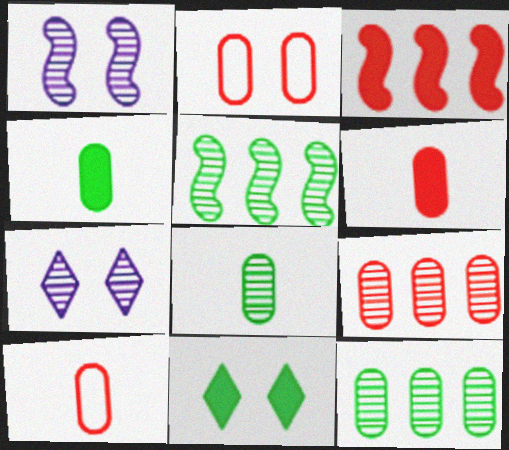[[1, 2, 11], 
[2, 6, 9]]